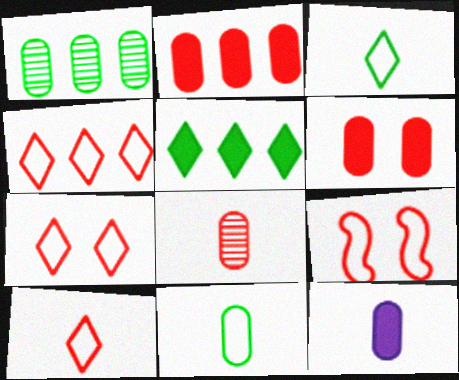[[4, 7, 10], 
[8, 11, 12]]